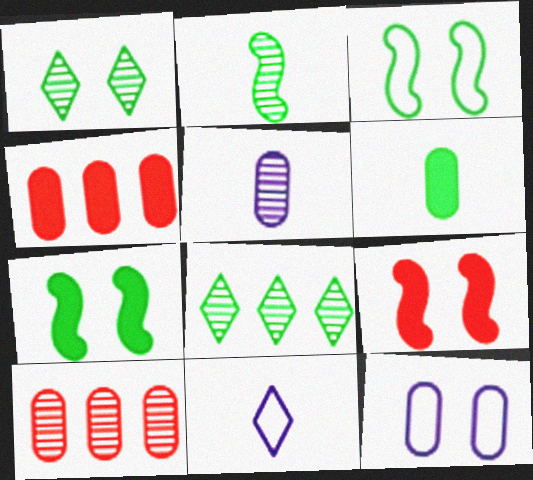[[1, 9, 12], 
[3, 6, 8], 
[6, 10, 12], 
[7, 10, 11]]